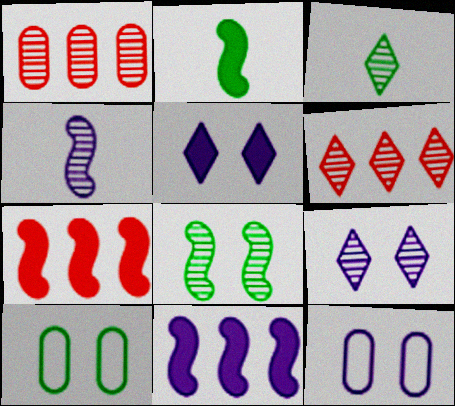[[2, 6, 12], 
[3, 6, 9], 
[3, 7, 12]]